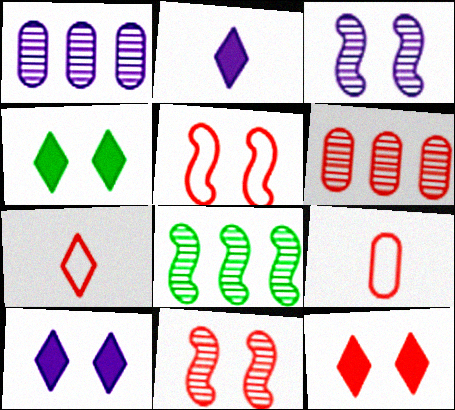[[4, 10, 12], 
[8, 9, 10]]